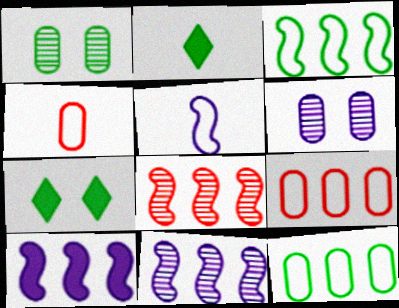[[1, 2, 3], 
[3, 8, 10], 
[4, 7, 11]]